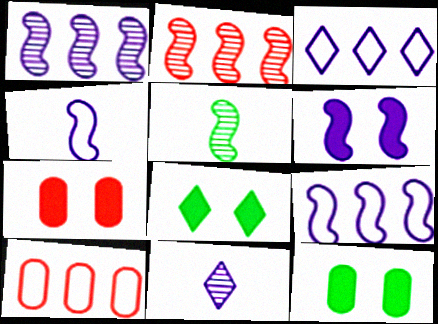[[1, 4, 6], 
[3, 5, 7], 
[6, 7, 8]]